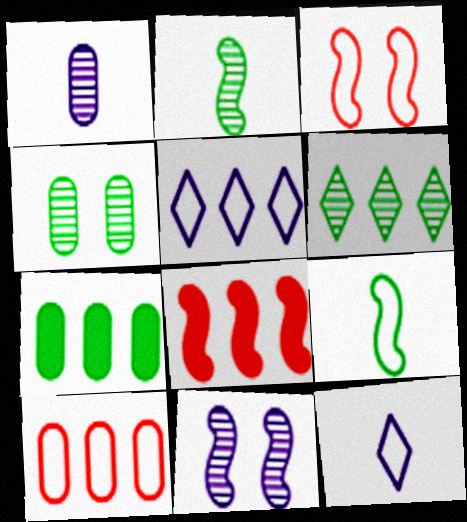[[2, 4, 6], 
[4, 8, 12], 
[8, 9, 11]]